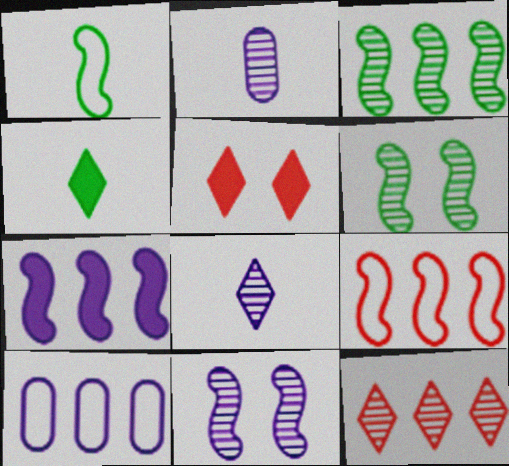[[2, 6, 12], 
[3, 7, 9]]